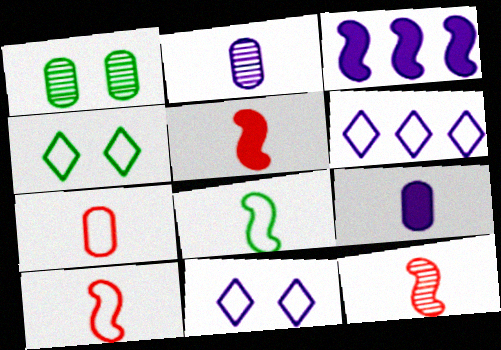[[1, 5, 6], 
[2, 3, 11], 
[5, 10, 12]]